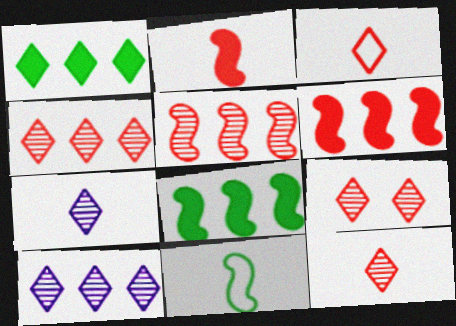[[4, 9, 12]]